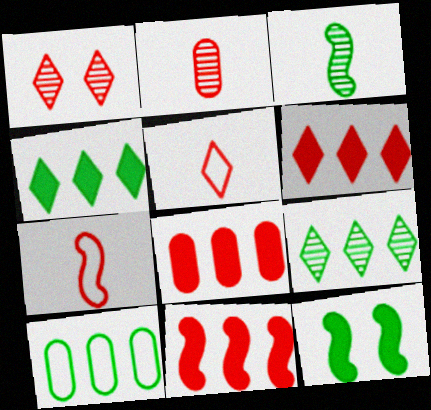[[1, 5, 6], 
[1, 7, 8], 
[6, 8, 11]]